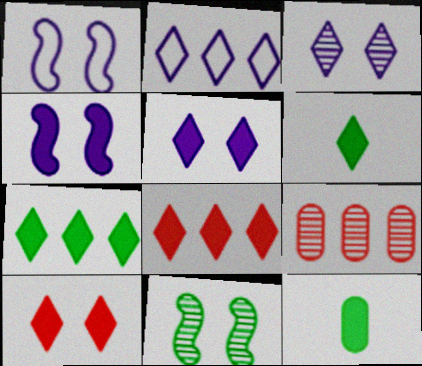[[1, 6, 9], 
[4, 8, 12], 
[5, 6, 8]]